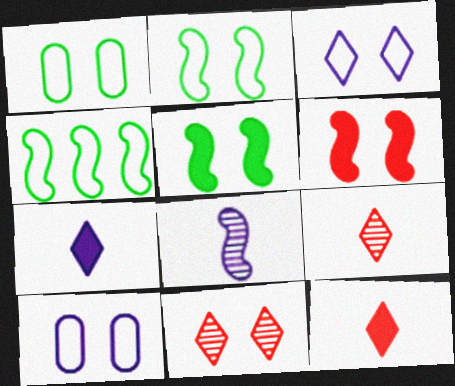[[4, 6, 8], 
[5, 10, 11]]